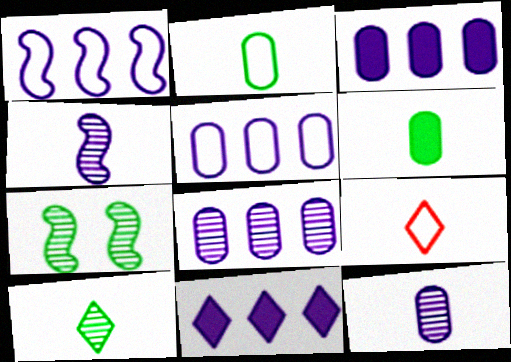[[1, 8, 11], 
[3, 5, 8], 
[3, 7, 9], 
[4, 6, 9]]